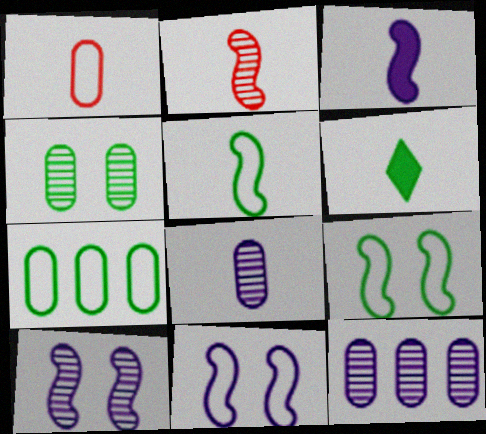[[2, 3, 5]]